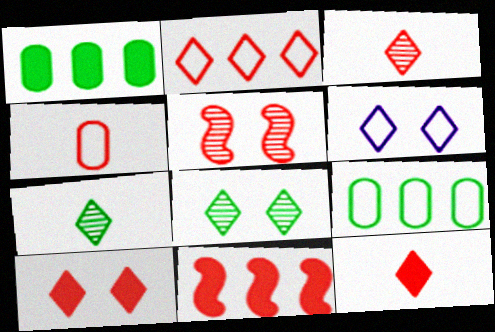[[2, 3, 10], 
[6, 8, 10]]